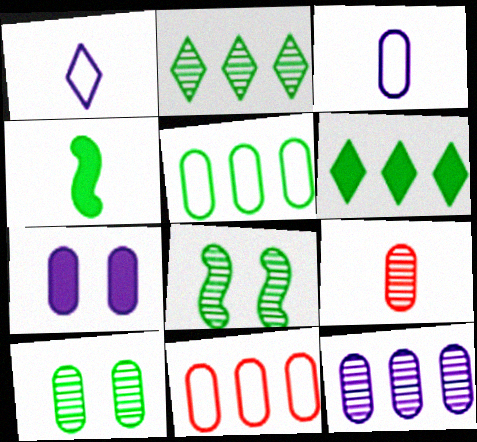[[1, 4, 9], 
[3, 7, 12], 
[5, 7, 9], 
[9, 10, 12]]